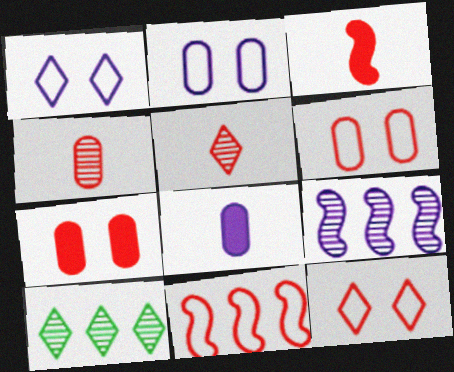[[1, 8, 9], 
[2, 3, 10], 
[5, 7, 11]]